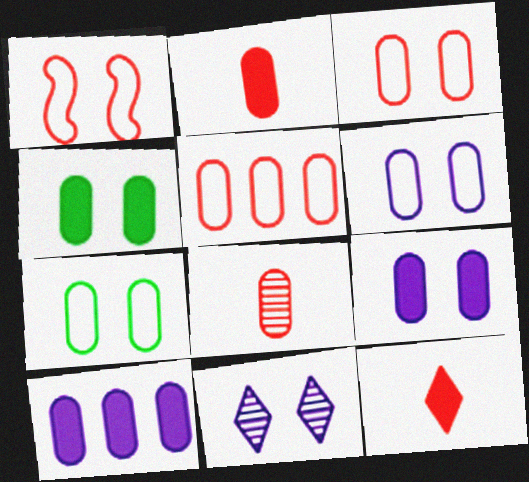[[1, 4, 11], 
[2, 4, 10], 
[3, 6, 7], 
[7, 8, 10]]